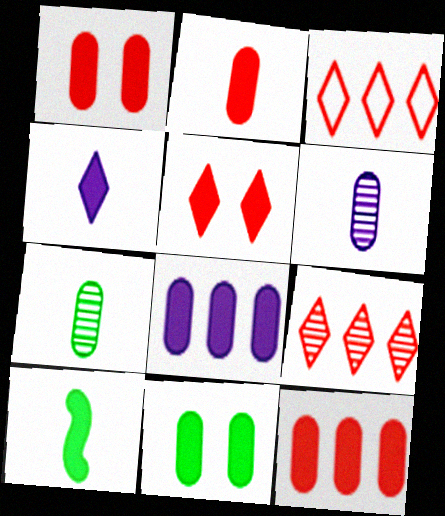[[1, 2, 12], 
[2, 4, 10], 
[2, 8, 11], 
[5, 8, 10]]